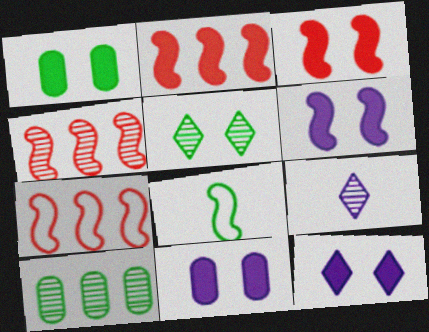[[1, 3, 12], 
[1, 7, 9], 
[2, 4, 7], 
[4, 6, 8], 
[6, 11, 12]]